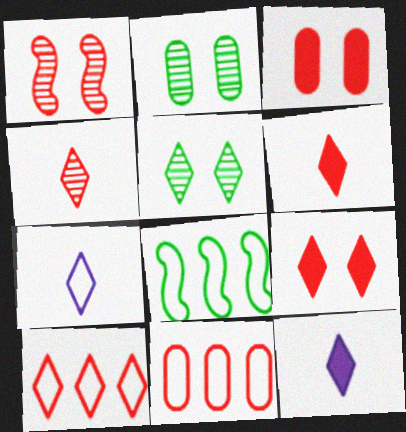[[1, 6, 11], 
[4, 9, 10], 
[5, 10, 12]]